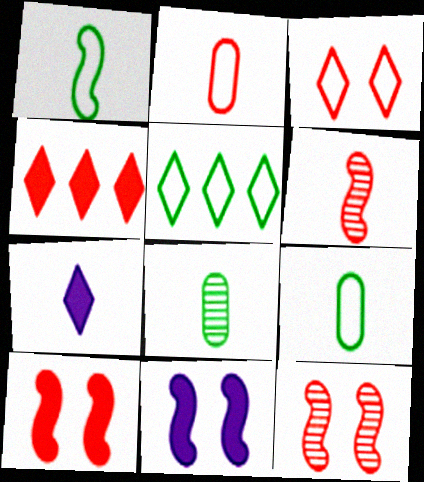[[2, 4, 12], 
[6, 7, 9]]